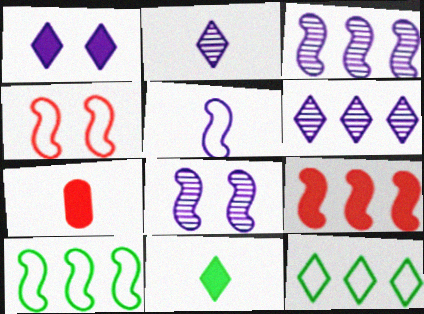[[3, 9, 10], 
[4, 5, 10], 
[7, 8, 12]]